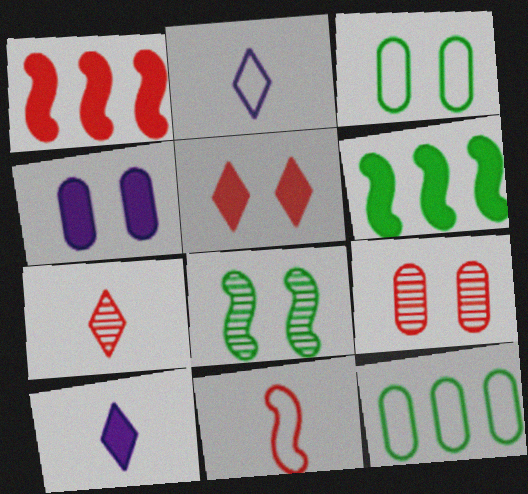[[2, 6, 9], 
[3, 4, 9]]